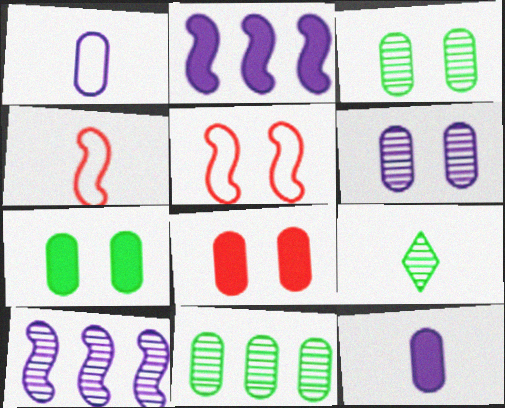[[1, 8, 11], 
[4, 9, 12]]